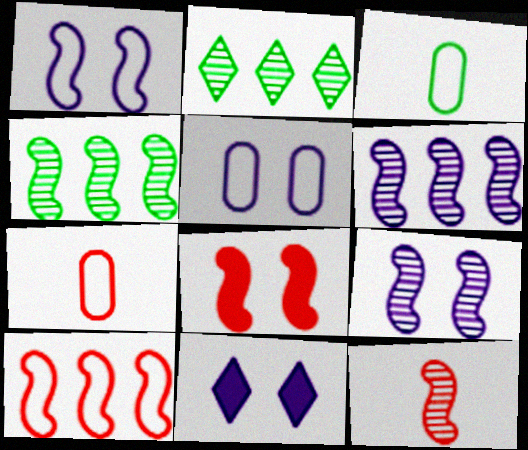[[4, 7, 11], 
[4, 9, 12], 
[5, 9, 11], 
[8, 10, 12]]